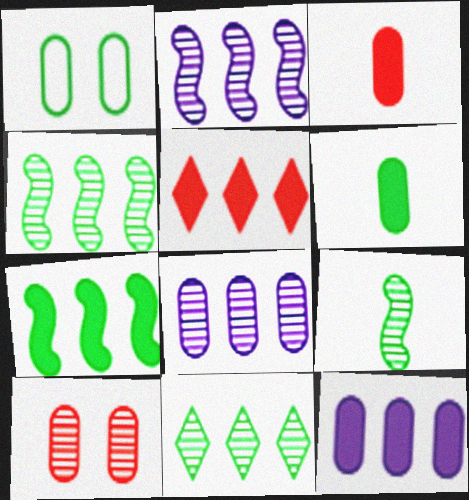[[1, 3, 8], 
[5, 7, 12]]